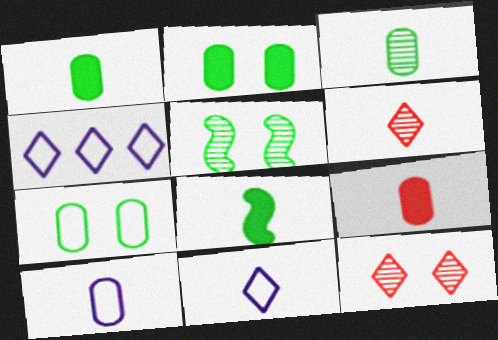[[3, 9, 10], 
[4, 5, 9], 
[6, 8, 10]]